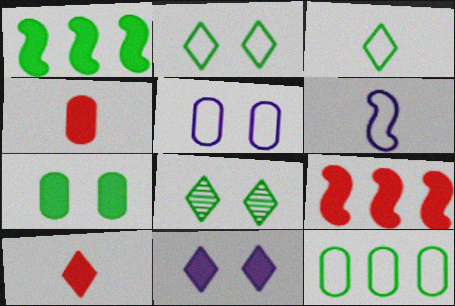[[1, 4, 11]]